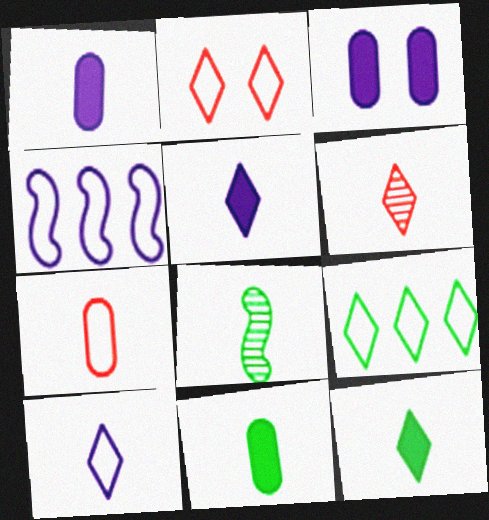[[2, 9, 10], 
[5, 7, 8], 
[6, 10, 12]]